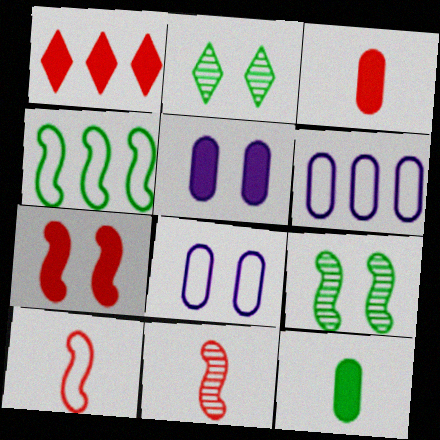[[1, 3, 7], 
[2, 4, 12], 
[2, 7, 8]]